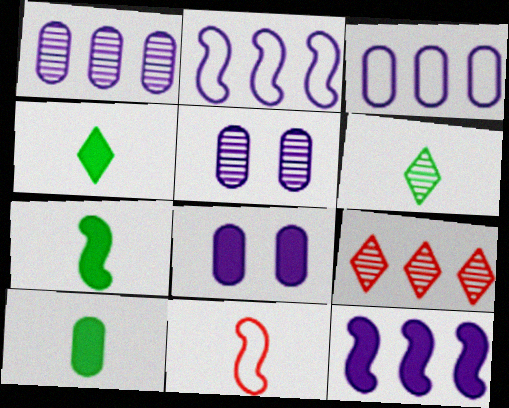[[4, 7, 10]]